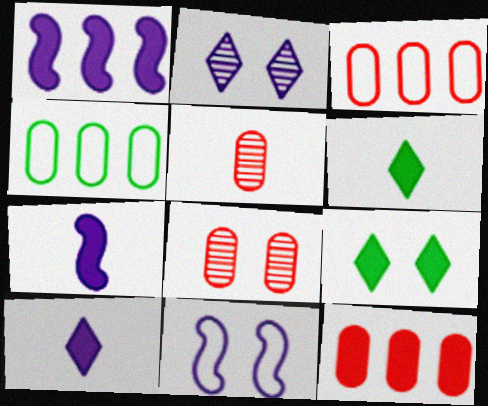[[7, 9, 12], 
[8, 9, 11]]